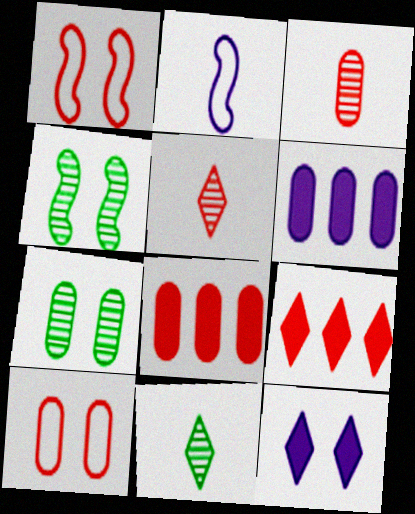[[1, 3, 9], 
[1, 5, 8], 
[1, 6, 11], 
[1, 7, 12], 
[2, 7, 9], 
[3, 8, 10], 
[4, 10, 12]]